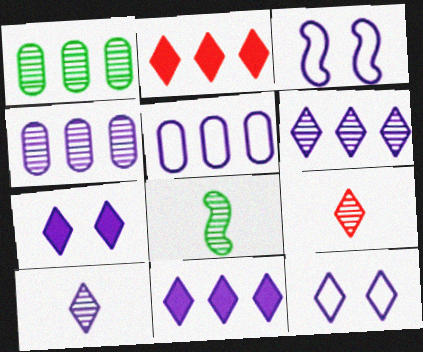[[10, 11, 12]]